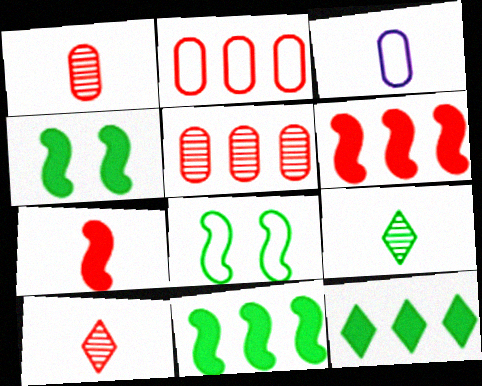[[3, 7, 9]]